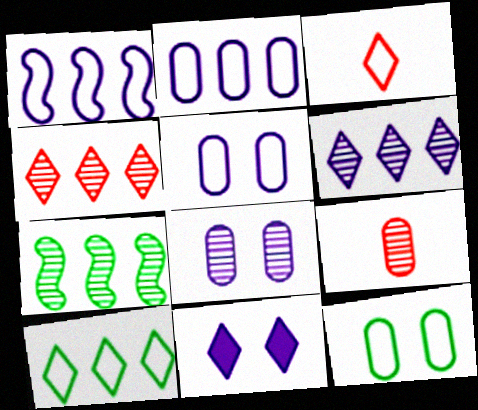[[1, 3, 12]]